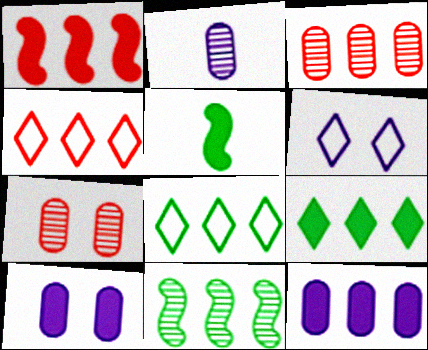[[1, 3, 4], 
[1, 9, 12], 
[3, 5, 6], 
[4, 11, 12]]